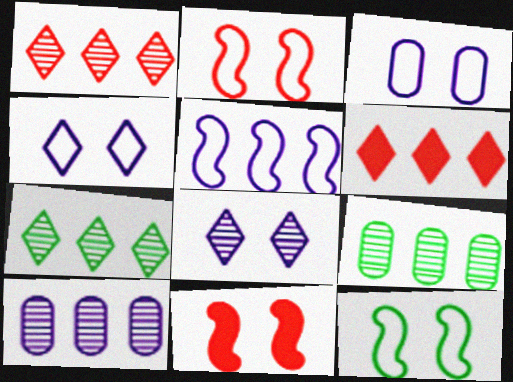[[5, 6, 9]]